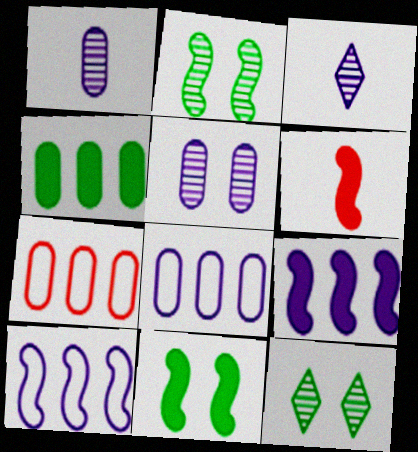[[2, 6, 10], 
[3, 7, 11], 
[6, 8, 12], 
[6, 9, 11]]